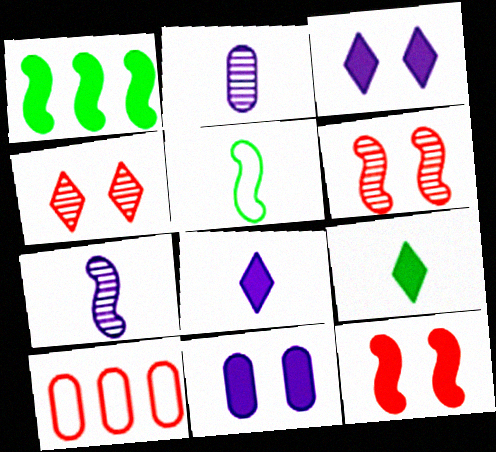[]